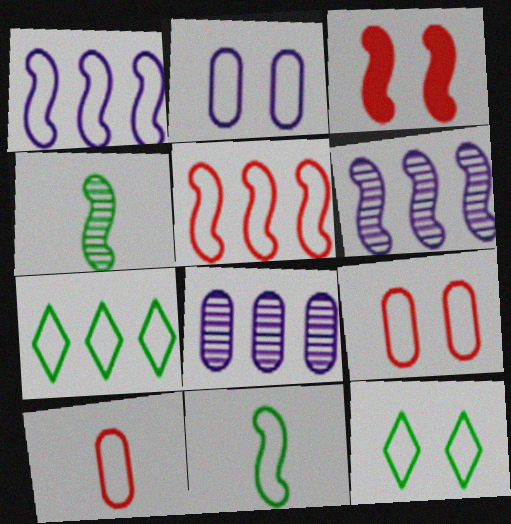[[1, 3, 4], 
[1, 10, 12], 
[3, 6, 11]]